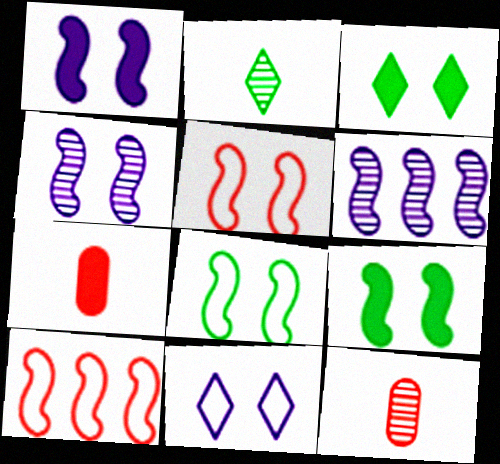[[4, 5, 9]]